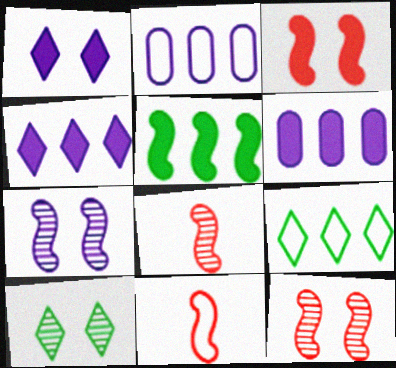[[5, 7, 11], 
[6, 10, 11]]